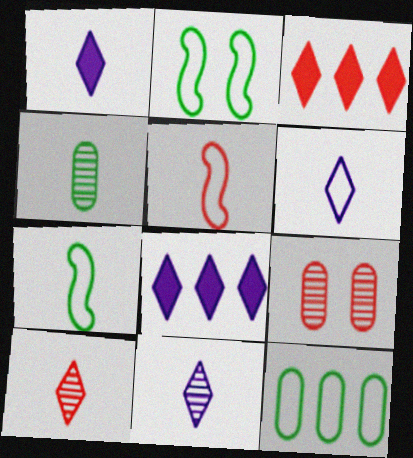[[1, 4, 5], 
[1, 6, 11], 
[3, 5, 9], 
[7, 8, 9]]